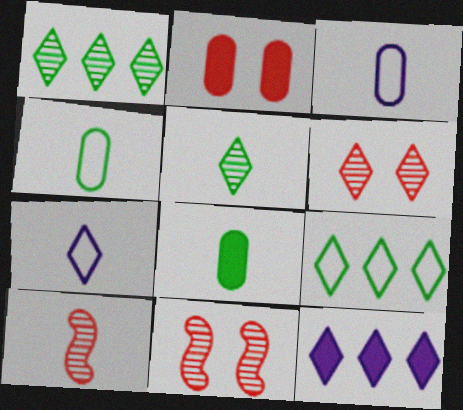[[4, 11, 12], 
[7, 8, 10]]